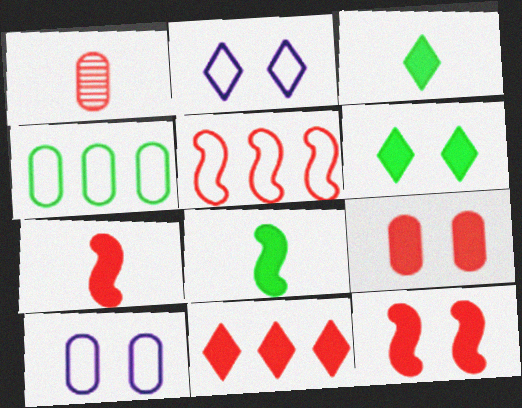[[7, 9, 11]]